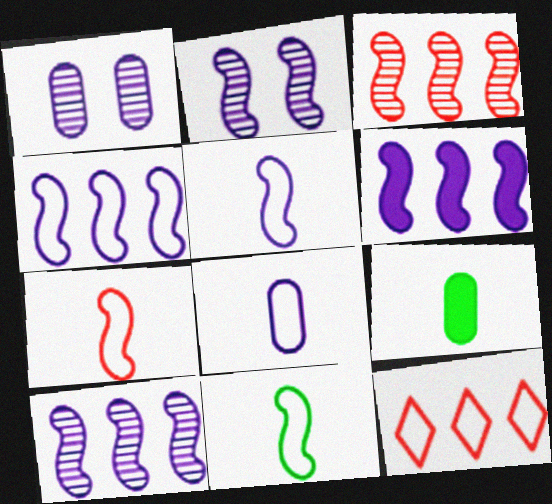[[2, 5, 6], 
[2, 9, 12], 
[4, 6, 10], 
[5, 7, 11]]